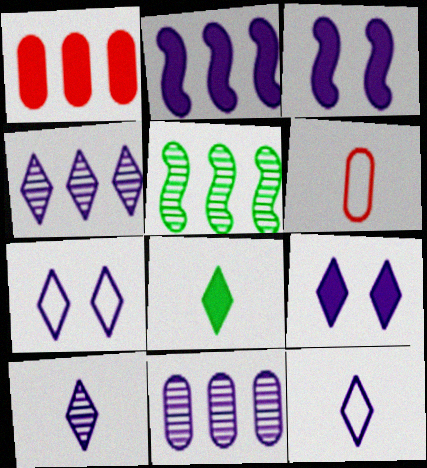[[1, 3, 8], 
[3, 11, 12], 
[4, 9, 12], 
[5, 6, 9]]